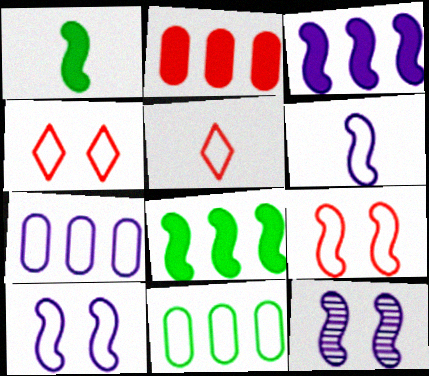[[3, 6, 12], 
[4, 6, 11], 
[5, 10, 11]]